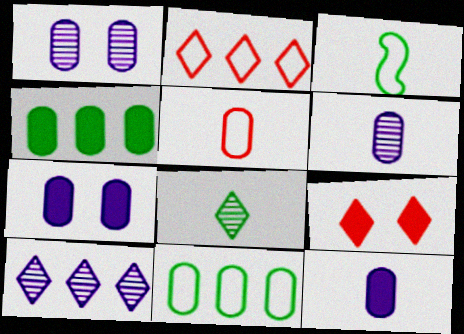[[1, 4, 5]]